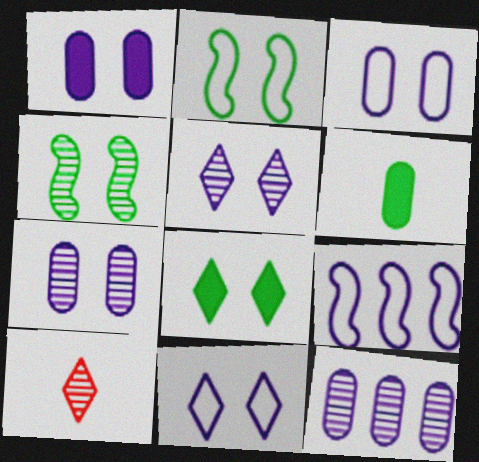[[1, 3, 7], 
[4, 10, 12]]